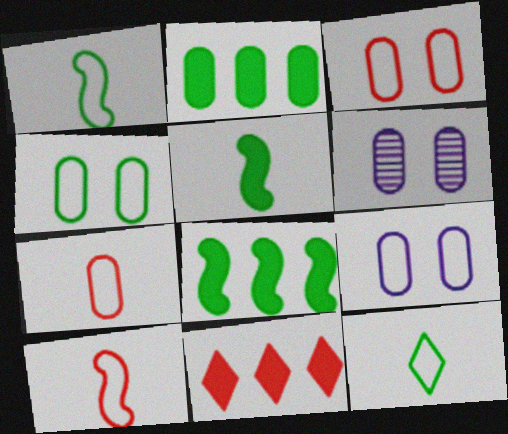[[1, 6, 11], 
[2, 6, 7], 
[3, 4, 9]]